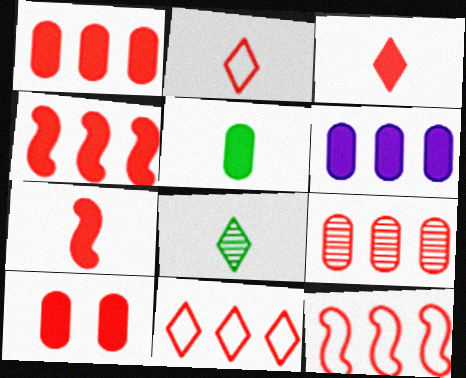[[3, 4, 10], 
[4, 9, 11], 
[5, 6, 10]]